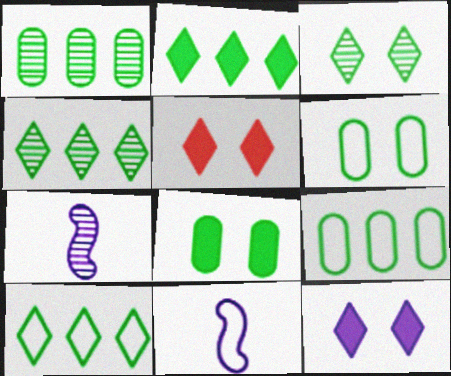[[1, 5, 11], 
[2, 4, 10], 
[5, 7, 9]]